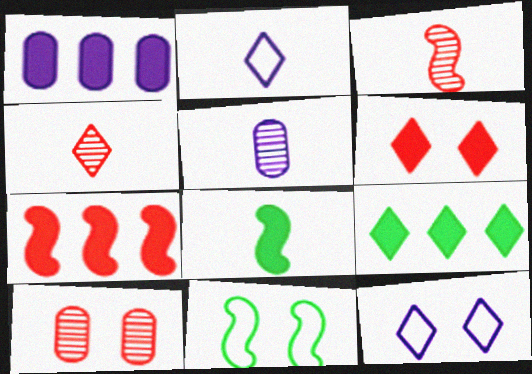[[1, 4, 11], 
[1, 6, 8], 
[1, 7, 9], 
[4, 9, 12]]